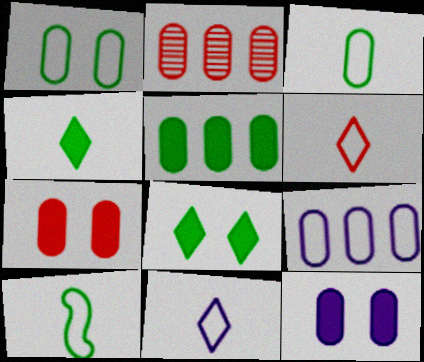[[2, 3, 12], 
[2, 5, 9]]